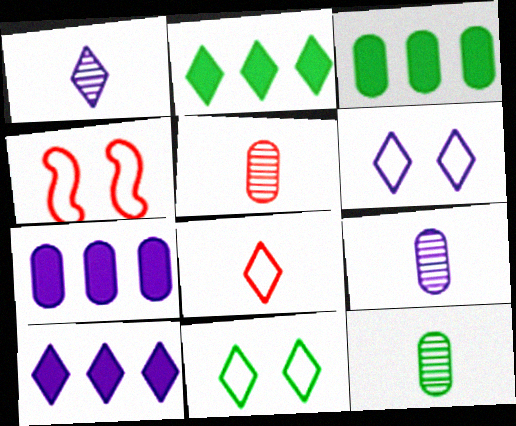[[1, 3, 4], 
[1, 6, 10], 
[2, 4, 9], 
[4, 10, 12], 
[5, 9, 12]]